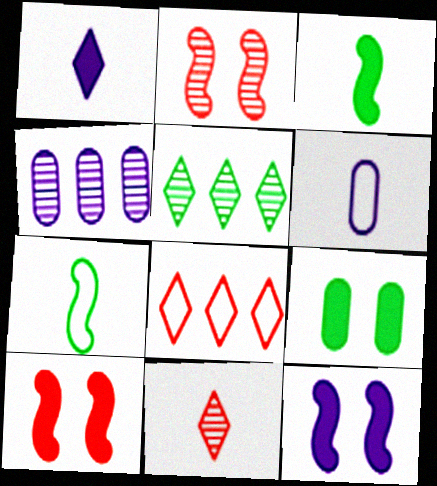[[3, 6, 11], 
[5, 6, 10], 
[5, 7, 9]]